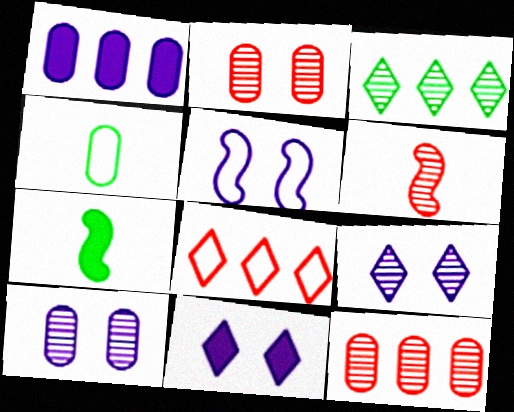[[1, 2, 4], 
[3, 6, 10], 
[4, 5, 8], 
[5, 10, 11], 
[7, 8, 10]]